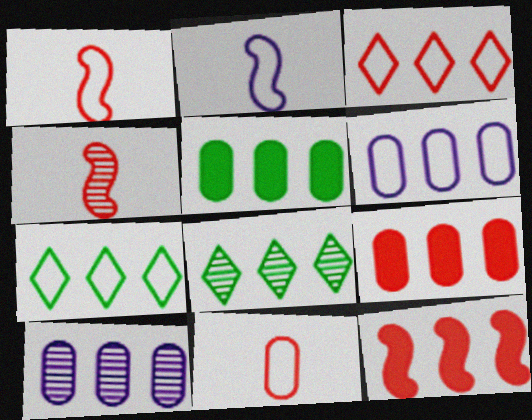[[6, 8, 12], 
[7, 10, 12]]